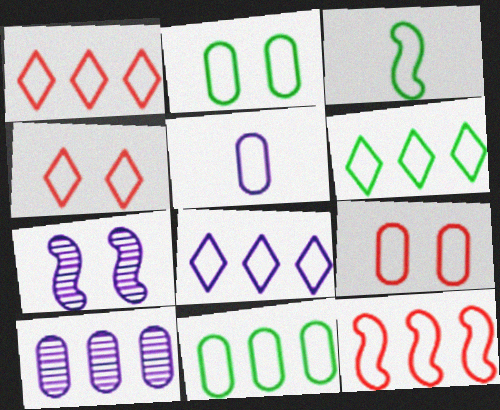[[1, 6, 8], 
[2, 3, 6], 
[3, 8, 9], 
[5, 9, 11], 
[8, 11, 12]]